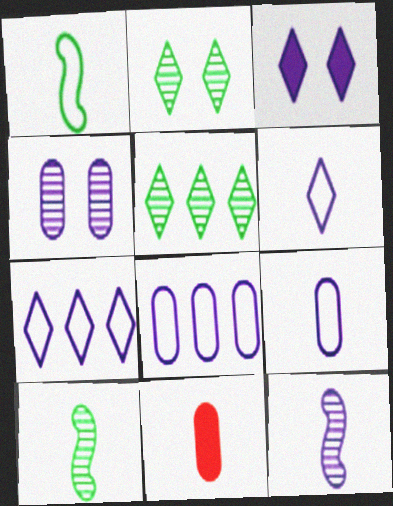[[3, 8, 12], 
[6, 10, 11]]